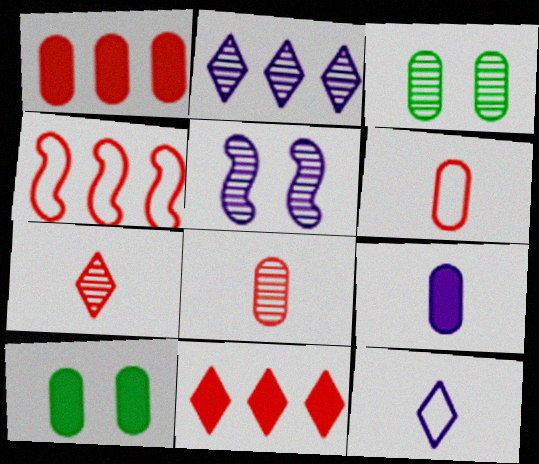[[1, 9, 10]]